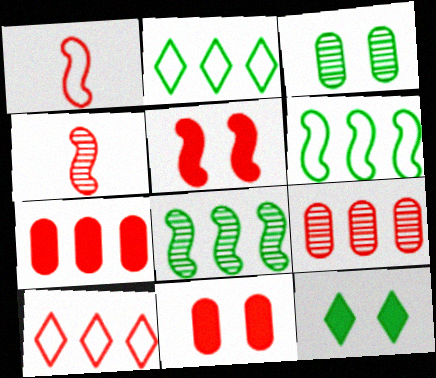[[4, 10, 11]]